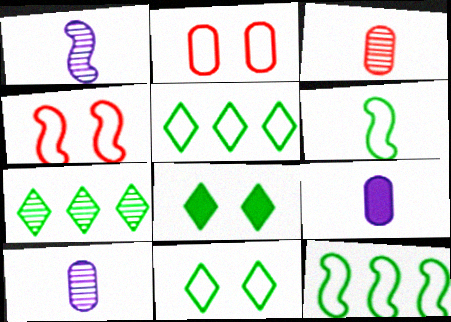[[4, 7, 9]]